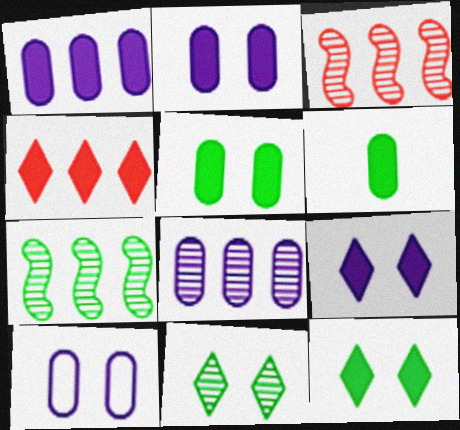[]